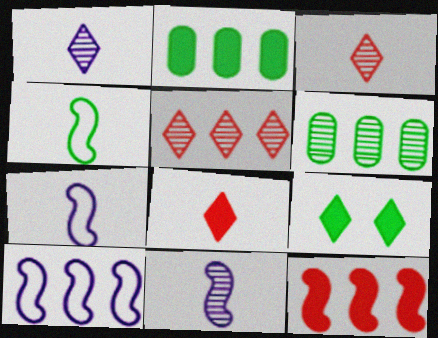[[2, 5, 10], 
[4, 6, 9]]